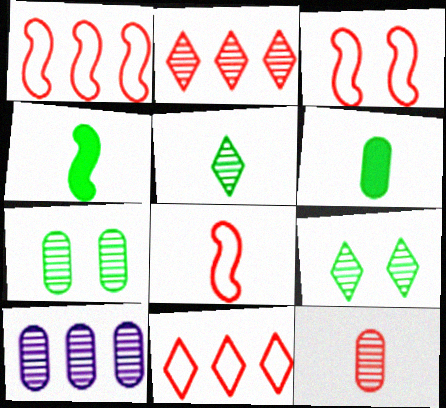[[1, 3, 8], 
[7, 10, 12]]